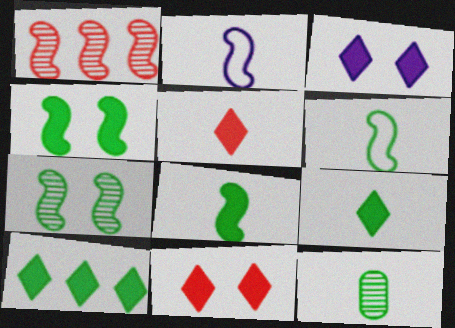[[1, 2, 4], 
[2, 5, 12], 
[3, 5, 10], 
[6, 9, 12]]